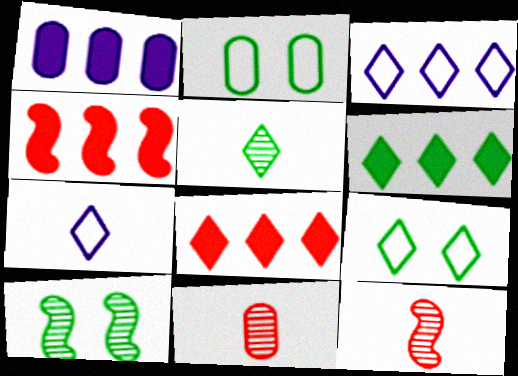[[1, 2, 11], 
[1, 4, 6], 
[1, 9, 12], 
[5, 6, 9]]